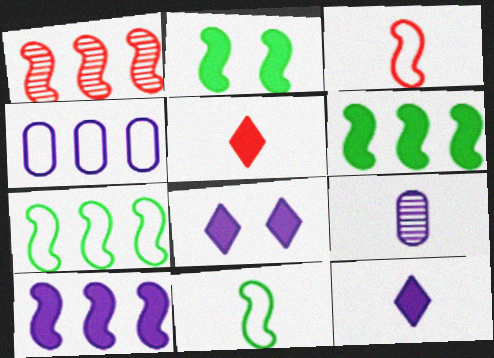[[1, 7, 10], 
[5, 9, 11]]